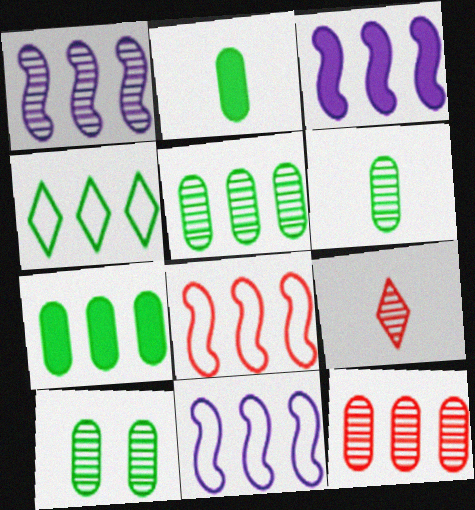[[1, 3, 11], 
[1, 9, 10], 
[3, 4, 12], 
[5, 6, 10]]